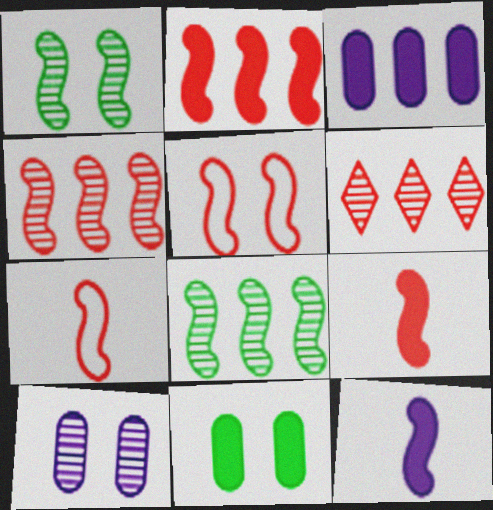[[4, 5, 9], 
[5, 8, 12]]